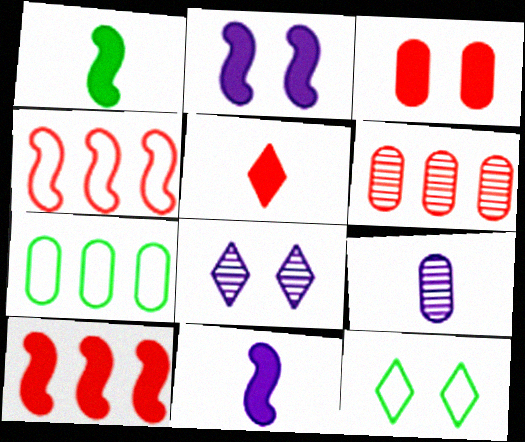[[1, 2, 10], 
[3, 5, 10], 
[3, 7, 9], 
[6, 11, 12], 
[9, 10, 12]]